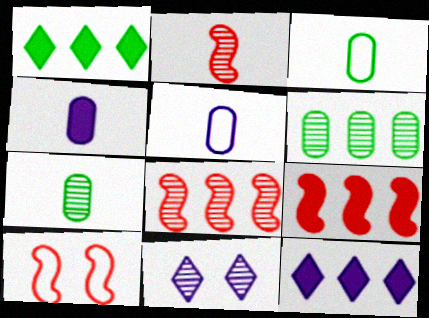[[2, 6, 11], 
[2, 9, 10], 
[3, 9, 11], 
[7, 8, 11], 
[7, 10, 12]]